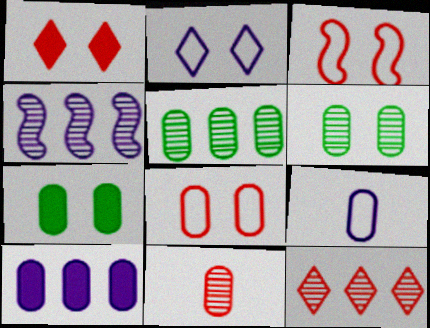[[4, 5, 12]]